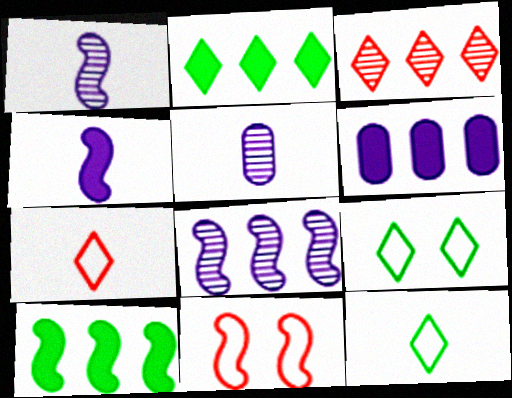[[1, 10, 11], 
[2, 5, 11]]